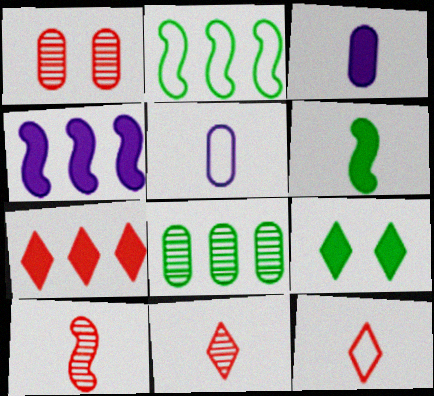[[5, 6, 11]]